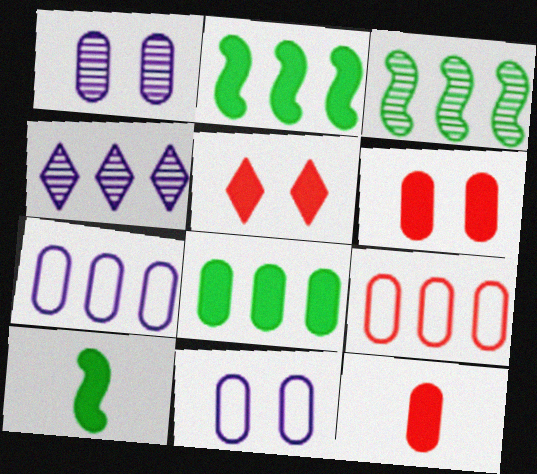[[2, 4, 9]]